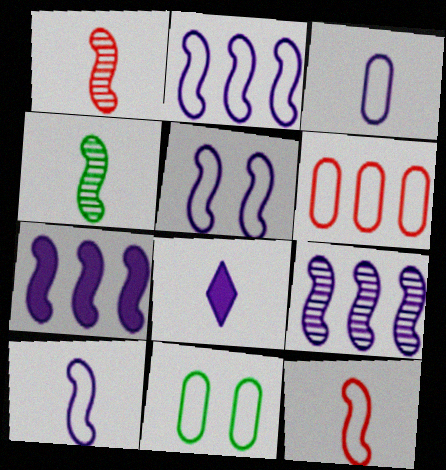[[2, 5, 10], 
[2, 7, 9], 
[3, 6, 11]]